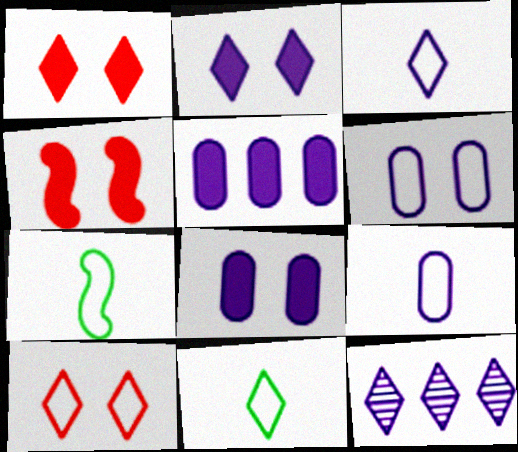[[1, 11, 12], 
[2, 3, 12]]